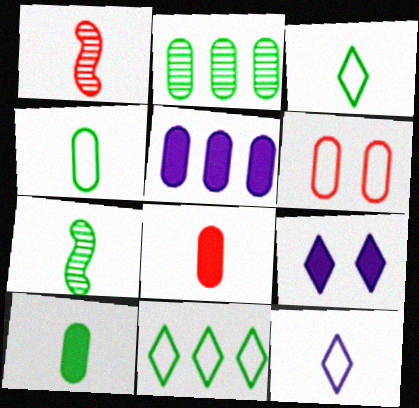[[1, 10, 12], 
[3, 7, 10], 
[7, 8, 12]]